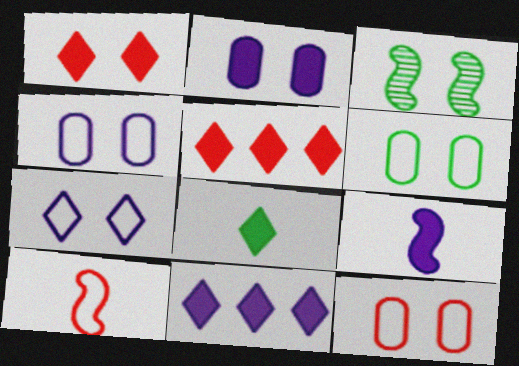[[1, 3, 4], 
[1, 8, 11], 
[2, 9, 11], 
[4, 6, 12]]